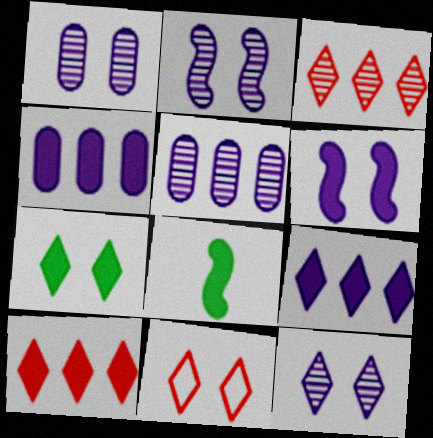[[1, 2, 12], 
[5, 8, 11], 
[7, 11, 12]]